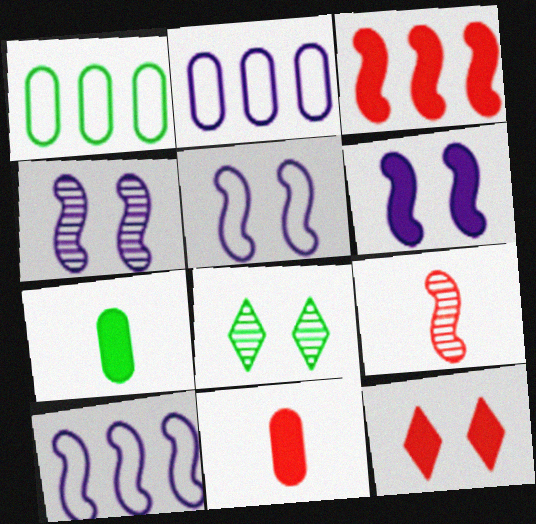[[3, 11, 12], 
[4, 5, 6], 
[8, 10, 11]]